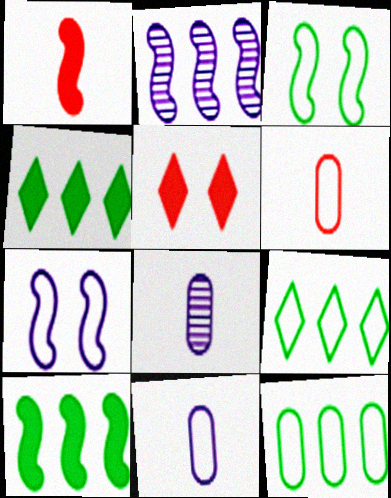[[1, 2, 3], 
[6, 7, 9]]